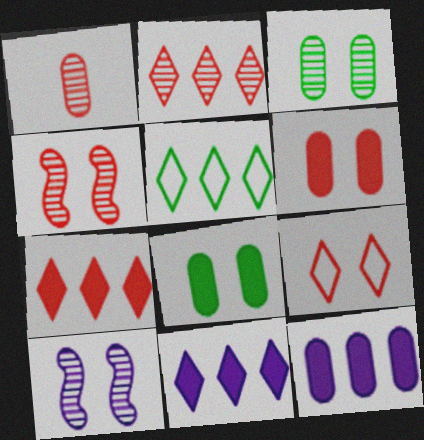[[1, 2, 4], 
[2, 5, 11], 
[4, 6, 9], 
[8, 9, 10]]